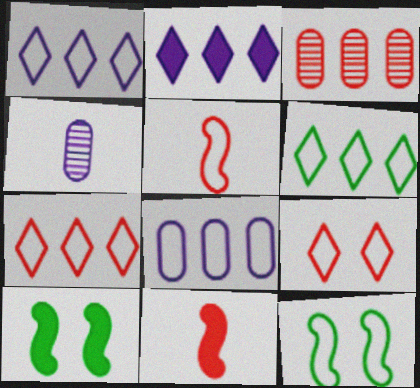[[1, 6, 7], 
[3, 9, 11], 
[4, 7, 10]]